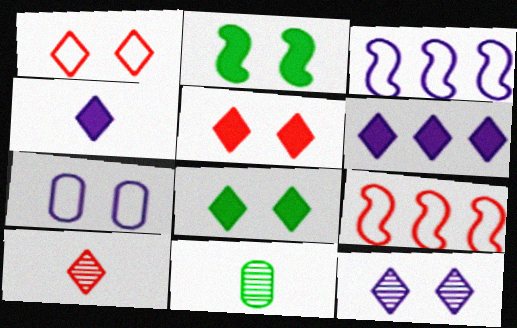[[1, 8, 12], 
[3, 5, 11]]